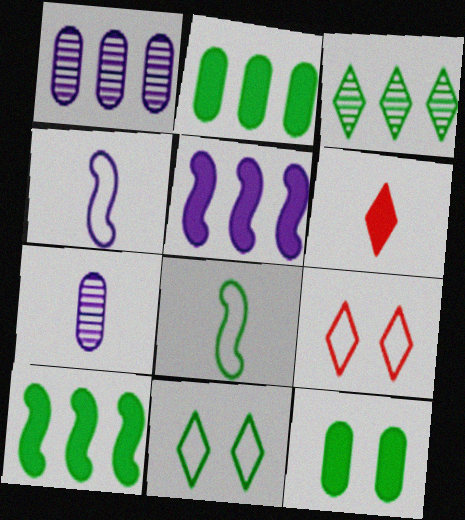[[3, 8, 12], 
[5, 6, 12], 
[6, 7, 8], 
[7, 9, 10]]